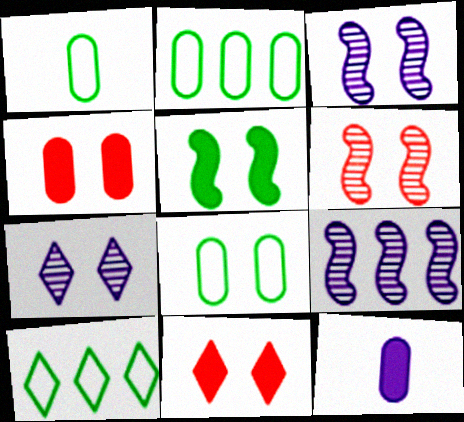[[1, 2, 8], 
[1, 9, 11], 
[3, 8, 11], 
[6, 10, 12]]